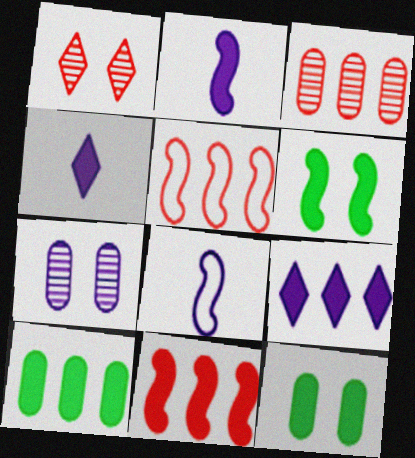[[1, 8, 10], 
[2, 6, 11], 
[4, 11, 12], 
[7, 8, 9], 
[9, 10, 11]]